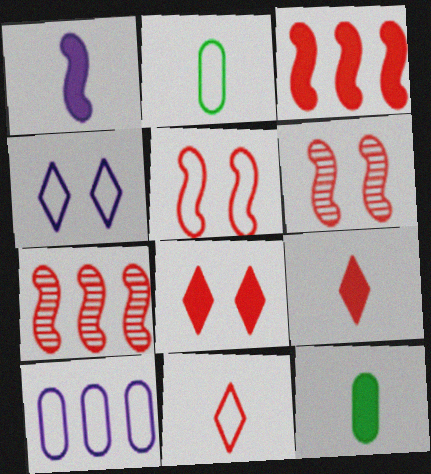[[1, 9, 12], 
[4, 7, 12]]